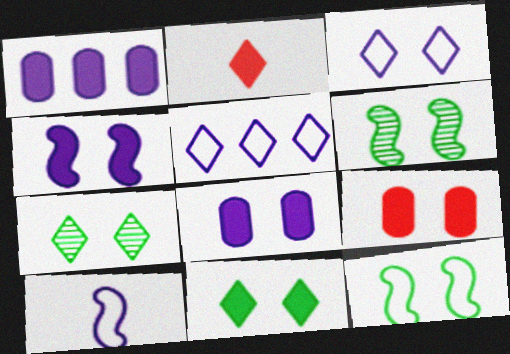[[2, 5, 7], 
[3, 6, 9], 
[4, 9, 11]]